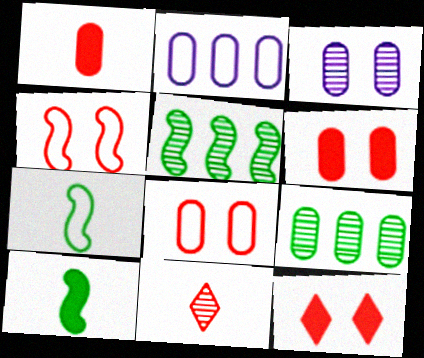[[3, 5, 11]]